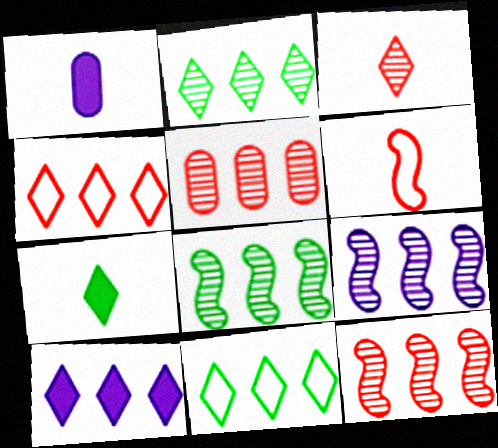[[2, 4, 10], 
[2, 5, 9], 
[8, 9, 12]]